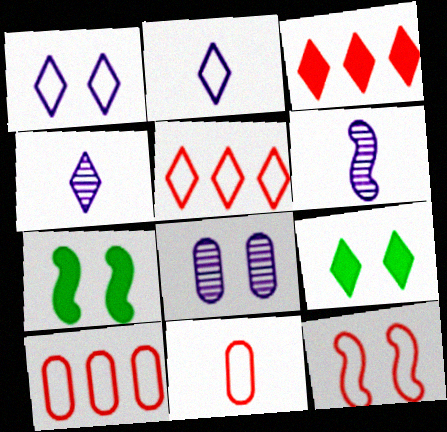[[4, 5, 9], 
[4, 7, 10], 
[5, 11, 12], 
[6, 9, 10], 
[8, 9, 12]]